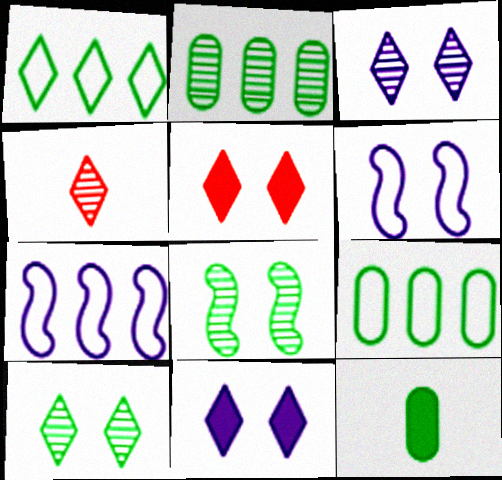[[1, 4, 11], 
[1, 8, 12]]